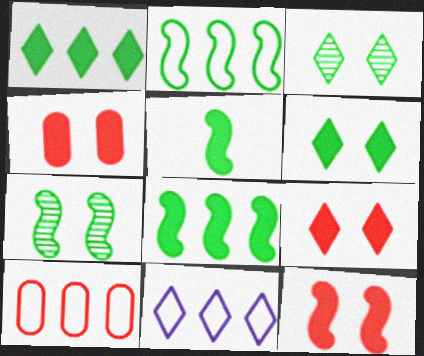[[2, 5, 7], 
[2, 10, 11], 
[4, 9, 12]]